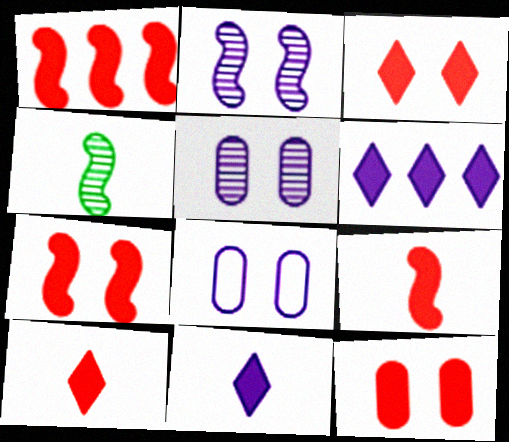[[1, 7, 9], 
[1, 10, 12], 
[3, 7, 12]]